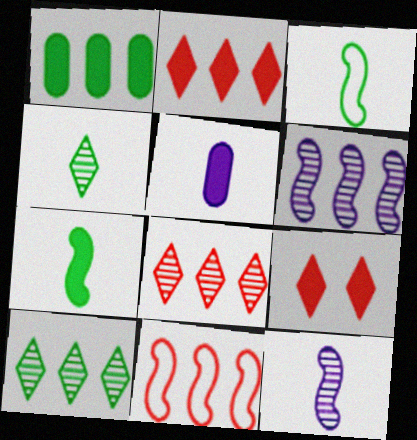[]